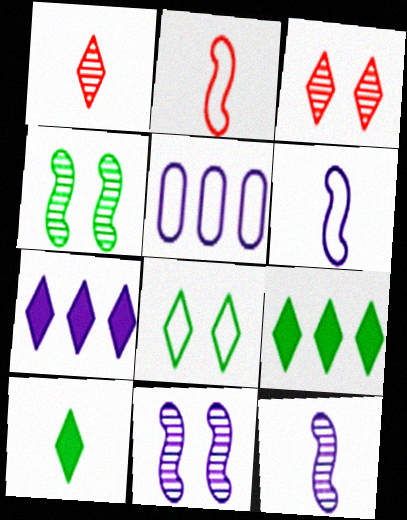[[1, 7, 8], 
[2, 5, 8]]